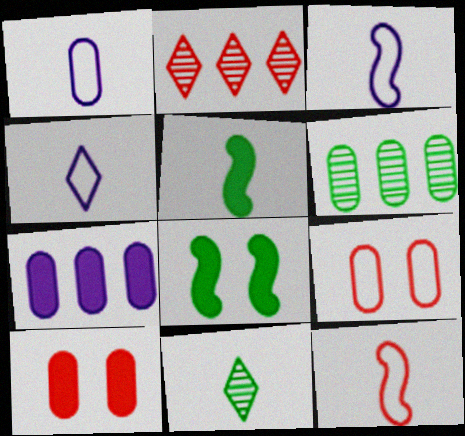[[1, 2, 8], 
[1, 3, 4], 
[1, 6, 10], 
[2, 10, 12]]